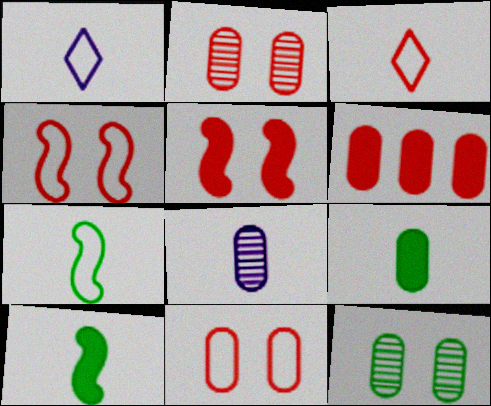[[3, 8, 10]]